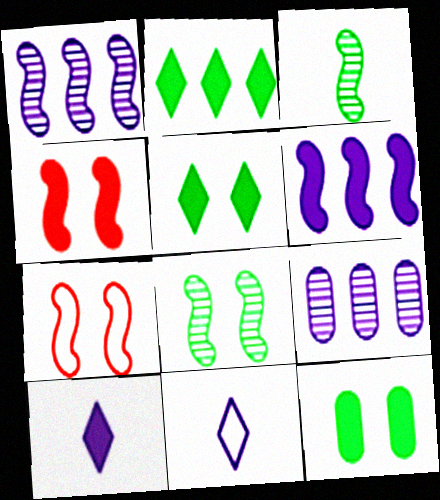[[3, 6, 7]]